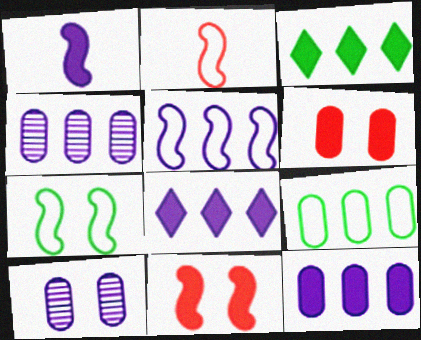[[1, 3, 6], 
[2, 3, 10], 
[2, 5, 7], 
[4, 5, 8]]